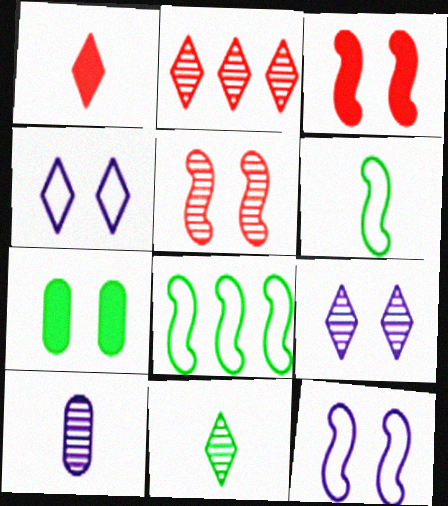[[1, 6, 10], 
[2, 9, 11], 
[4, 5, 7], 
[7, 8, 11]]